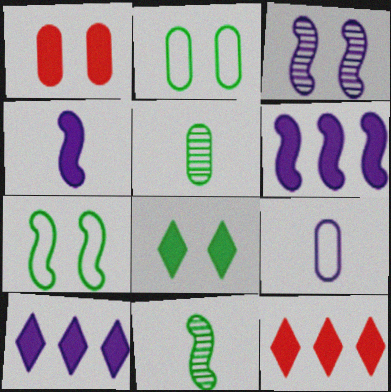[[3, 9, 10]]